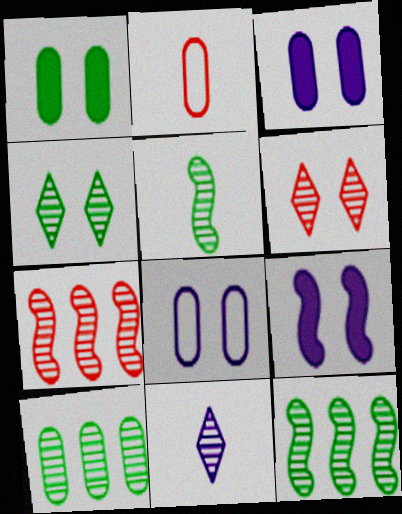[[2, 3, 10], 
[4, 5, 10]]